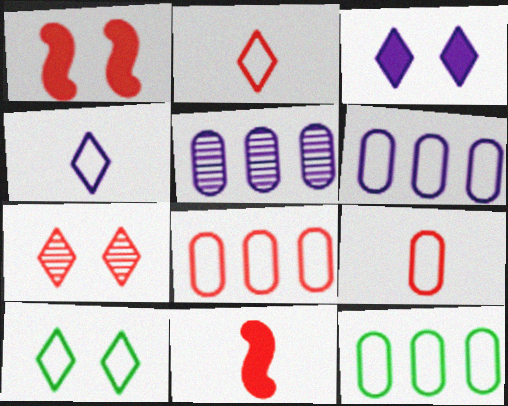[[3, 7, 10], 
[5, 10, 11], 
[6, 8, 12], 
[7, 8, 11]]